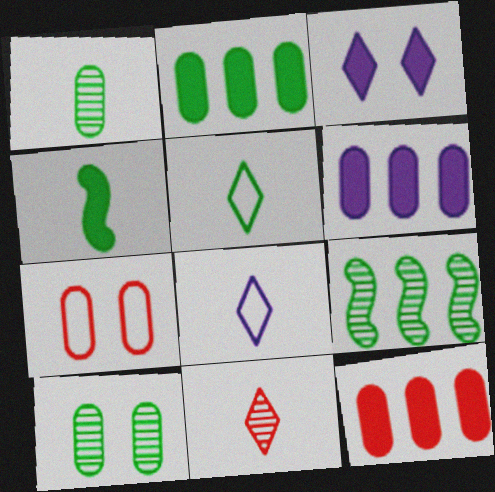[[1, 4, 5], 
[1, 6, 7], 
[2, 6, 12], 
[3, 4, 12]]